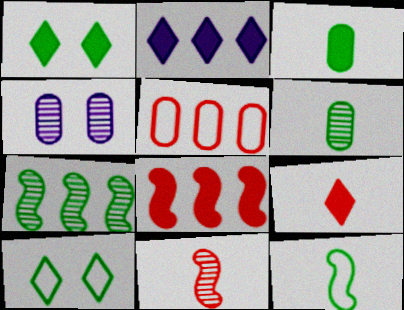[[1, 2, 9], 
[2, 5, 7], 
[3, 4, 5], 
[3, 7, 10]]